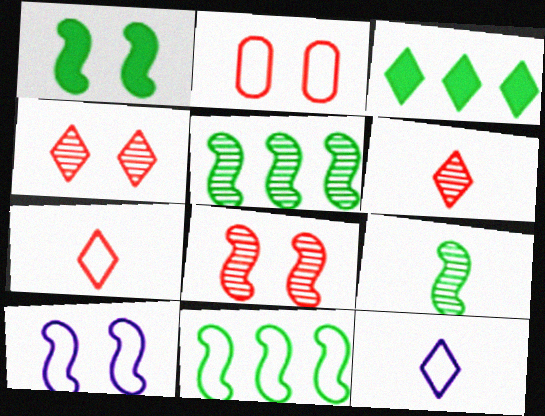[[1, 8, 10], 
[1, 9, 11], 
[2, 11, 12], 
[3, 4, 12]]